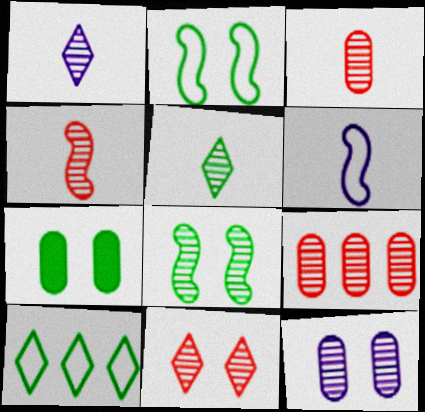[[1, 8, 9], 
[4, 9, 11], 
[8, 11, 12]]